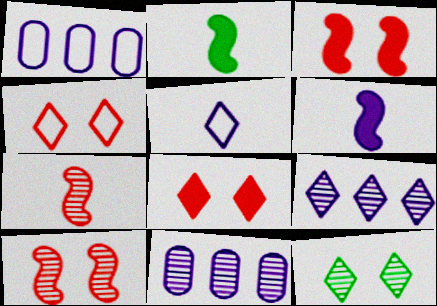[[2, 4, 11], 
[7, 11, 12]]